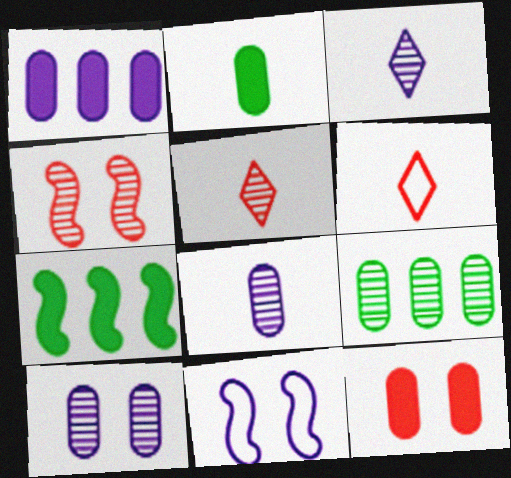[[1, 2, 12], 
[1, 3, 11], 
[3, 4, 9], 
[6, 7, 10]]